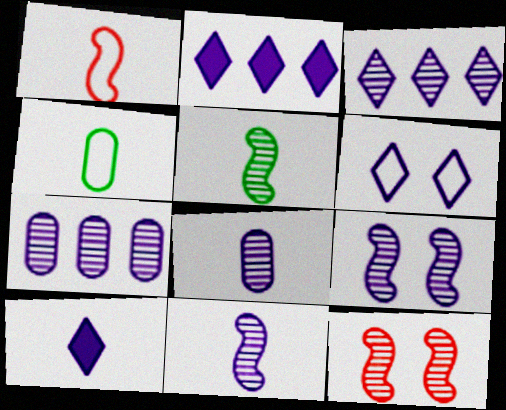[[2, 4, 12], 
[3, 6, 10], 
[3, 8, 9]]